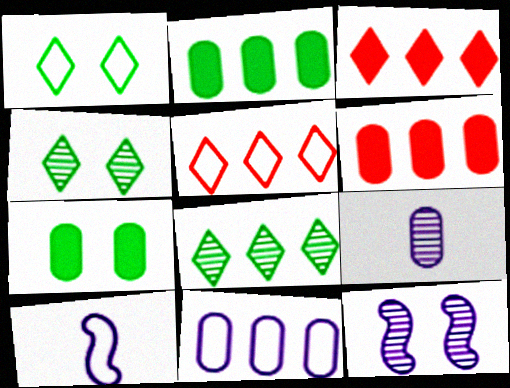[[4, 6, 10]]